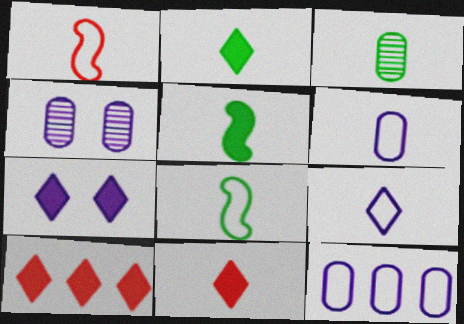[[2, 3, 8], 
[2, 7, 10], 
[4, 8, 10]]